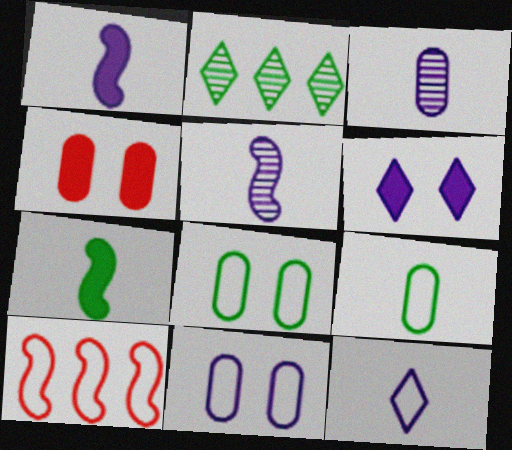[[1, 3, 12], 
[2, 7, 8], 
[8, 10, 12]]